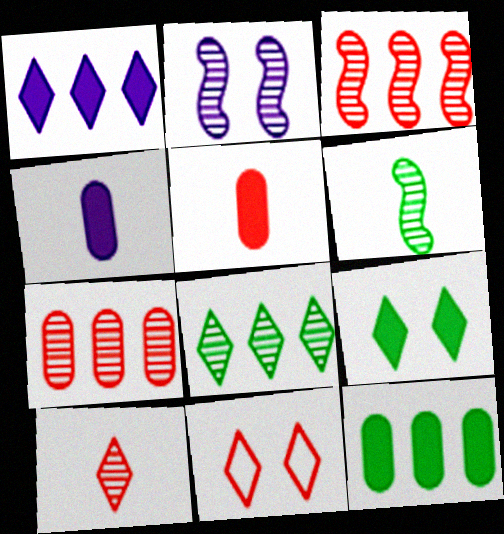[[2, 3, 6], 
[3, 5, 11]]